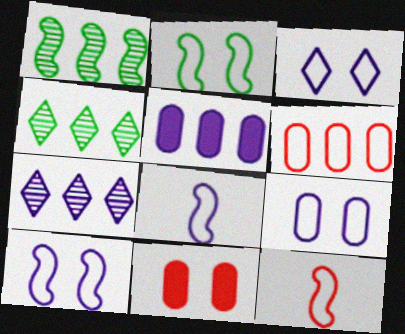[[3, 9, 10], 
[4, 8, 11]]